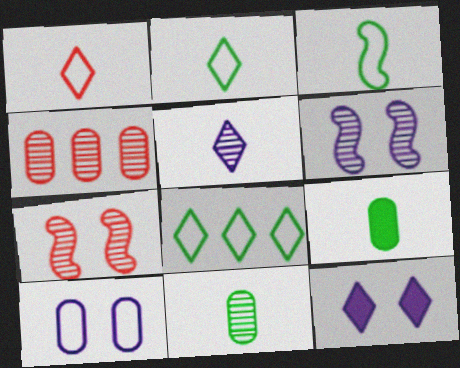[[3, 4, 12], 
[4, 9, 10], 
[6, 10, 12]]